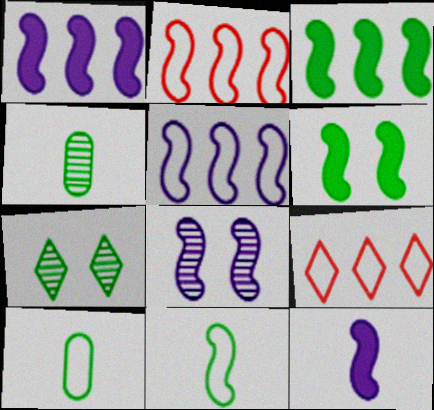[[3, 7, 10], 
[5, 8, 12]]